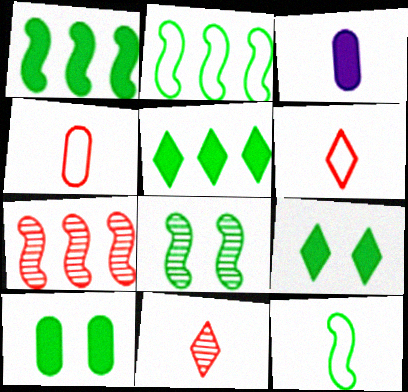[[1, 8, 12], 
[3, 11, 12]]